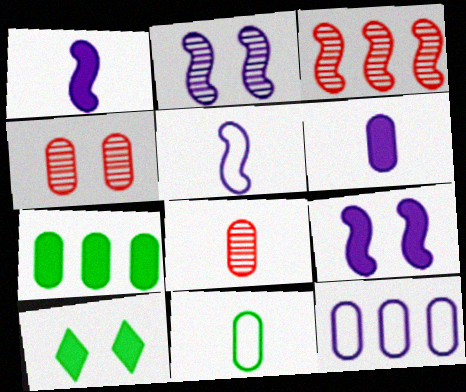[[6, 8, 11]]